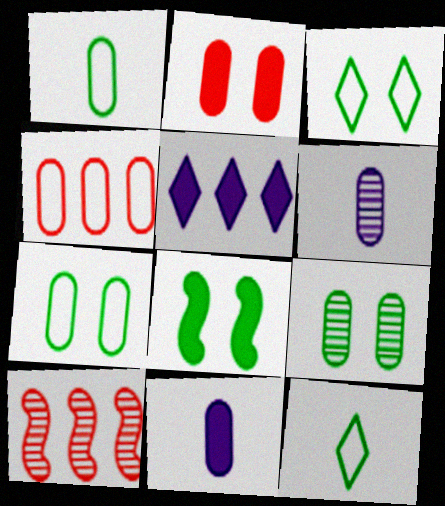[[3, 8, 9], 
[3, 10, 11], 
[4, 9, 11]]